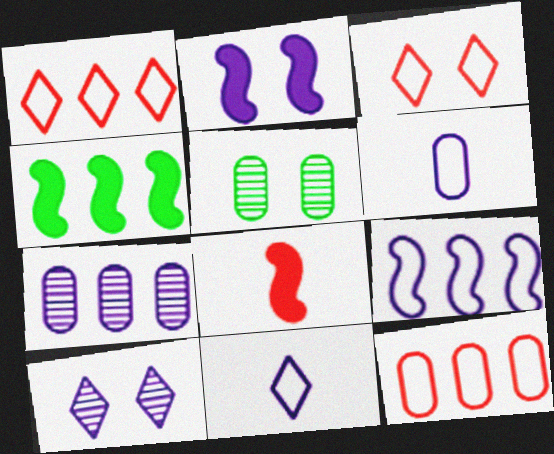[[1, 4, 7], 
[2, 3, 5], 
[2, 4, 8], 
[2, 7, 11]]